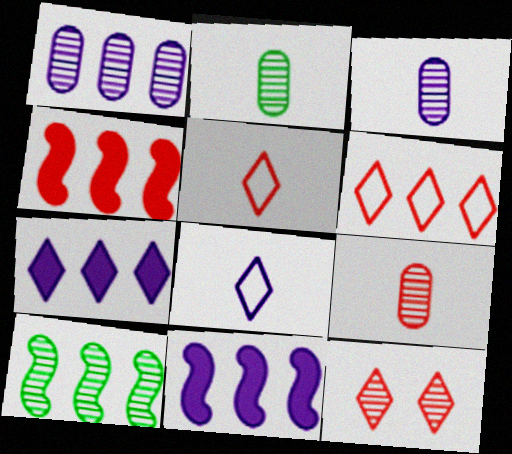[[2, 3, 9], 
[3, 10, 12]]